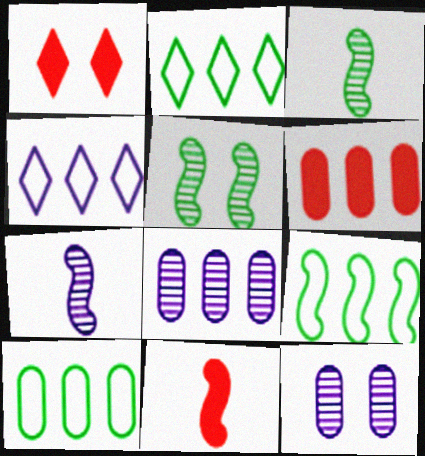[[1, 6, 11], 
[1, 7, 10], 
[2, 9, 10], 
[2, 11, 12], 
[6, 8, 10]]